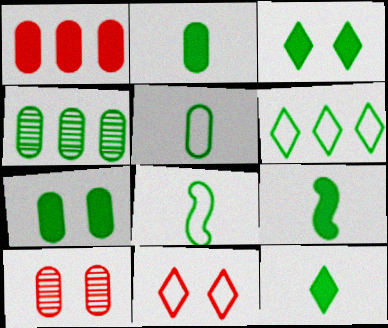[[2, 9, 12], 
[3, 4, 8], 
[4, 5, 7]]